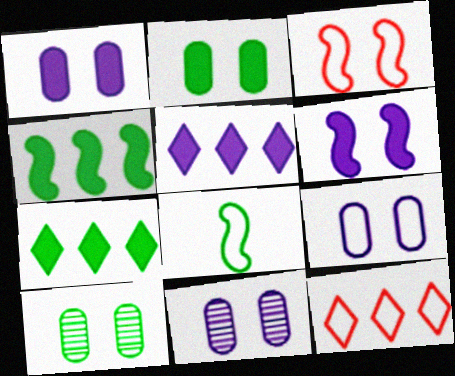[[1, 9, 11], 
[7, 8, 10], 
[8, 9, 12]]